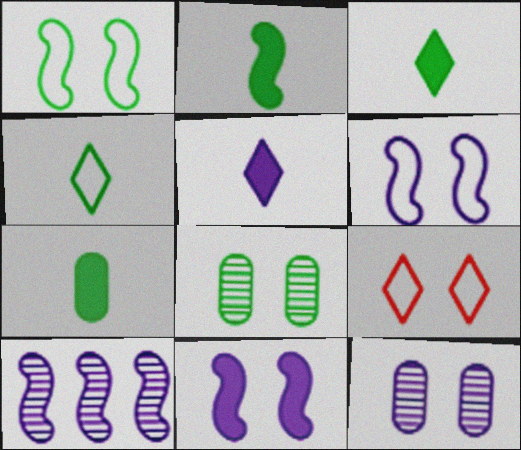[[2, 3, 7], 
[7, 9, 10], 
[8, 9, 11]]